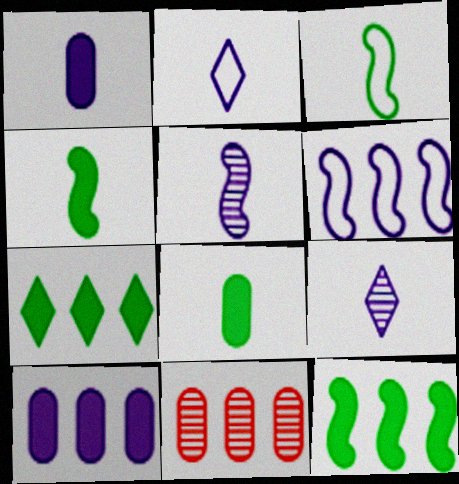[[1, 2, 5], 
[6, 7, 11]]